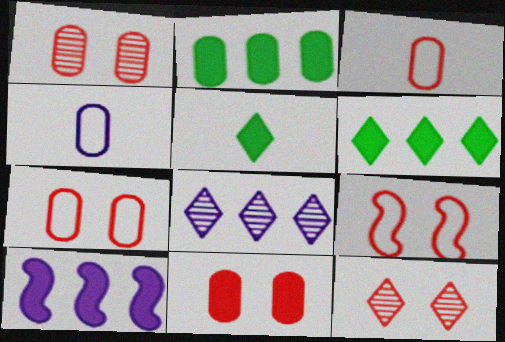[[1, 2, 4], 
[1, 7, 11], 
[5, 10, 11], 
[9, 11, 12]]